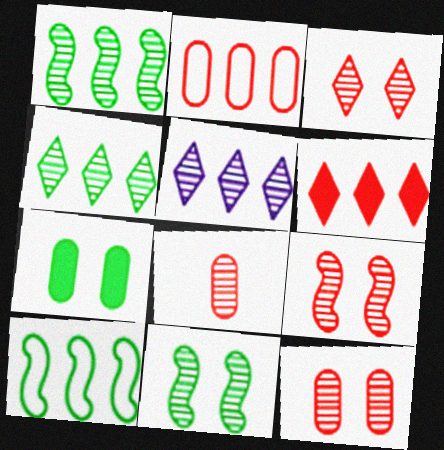[[3, 9, 12], 
[5, 8, 11]]